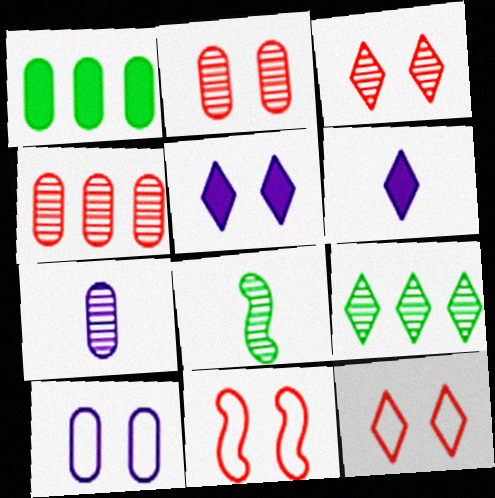[[6, 9, 12]]